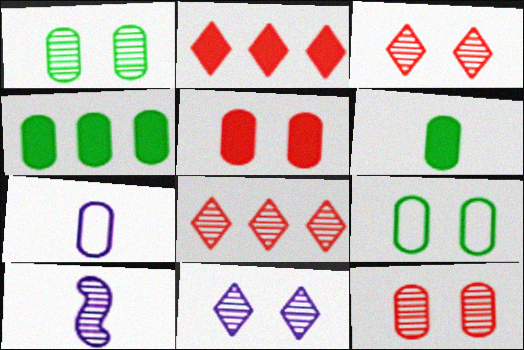[[1, 8, 10], 
[2, 9, 10], 
[4, 7, 12]]